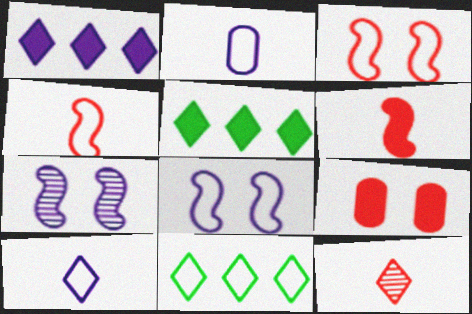[[1, 2, 7], 
[2, 3, 11]]